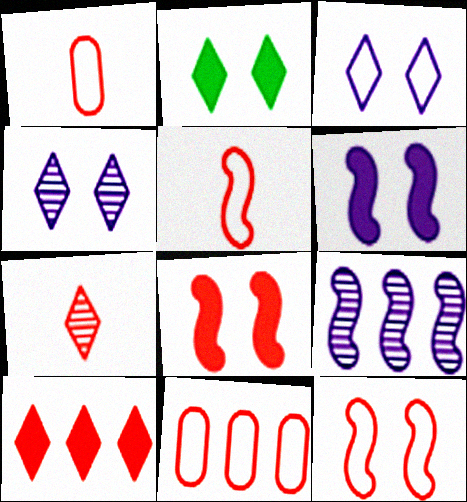[[1, 2, 9], 
[7, 8, 11]]